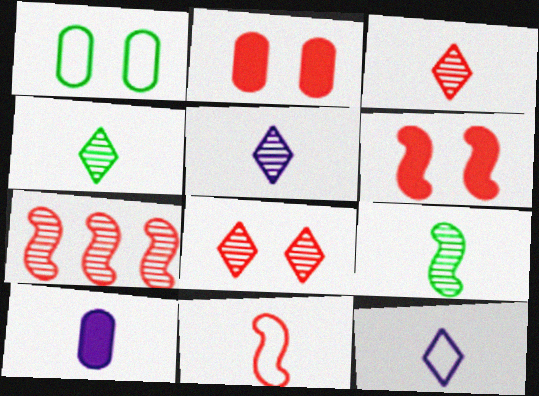[[3, 4, 5], 
[4, 10, 11], 
[6, 7, 11]]